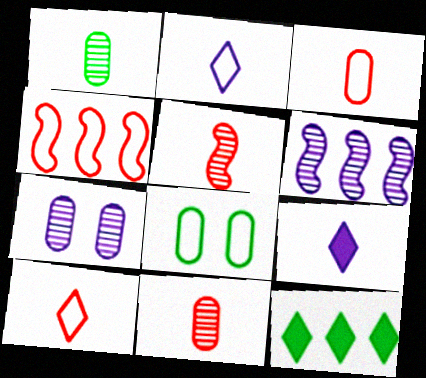[[2, 4, 8]]